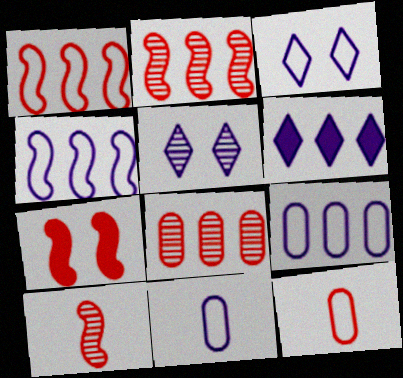[[1, 7, 10], 
[3, 4, 11]]